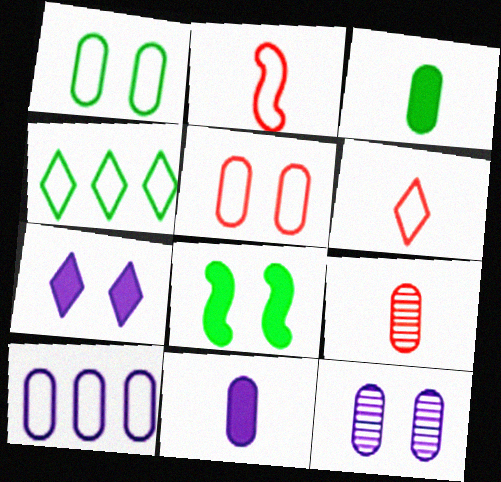[[10, 11, 12]]